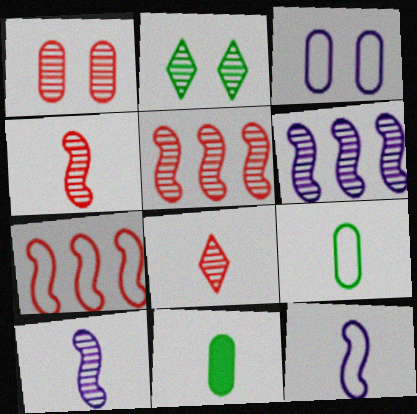[[1, 5, 8], 
[8, 11, 12]]